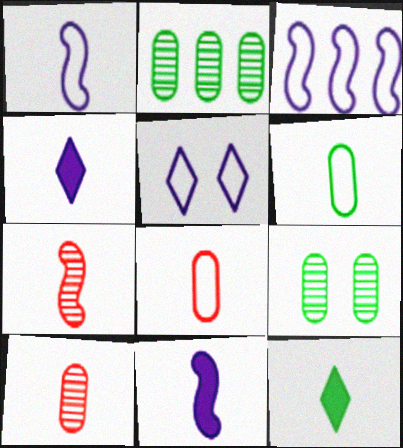[[1, 10, 12], 
[4, 6, 7]]